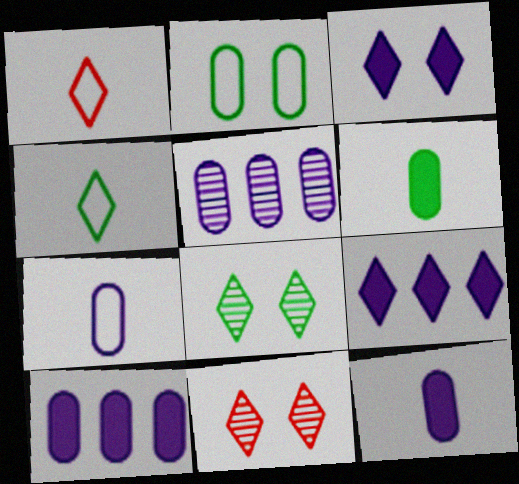[[1, 8, 9], 
[4, 9, 11]]